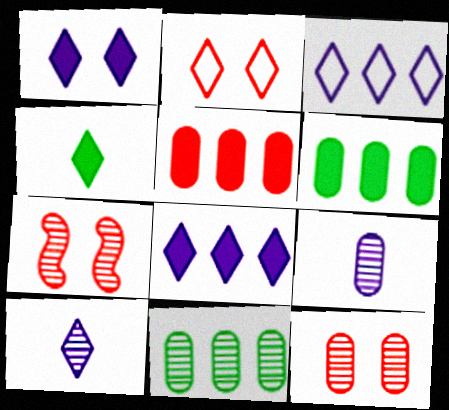[[1, 3, 10], 
[7, 10, 11], 
[9, 11, 12]]